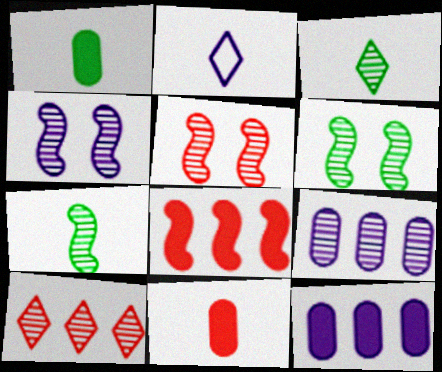[[2, 4, 12], 
[2, 7, 11], 
[3, 5, 9], 
[4, 5, 6]]